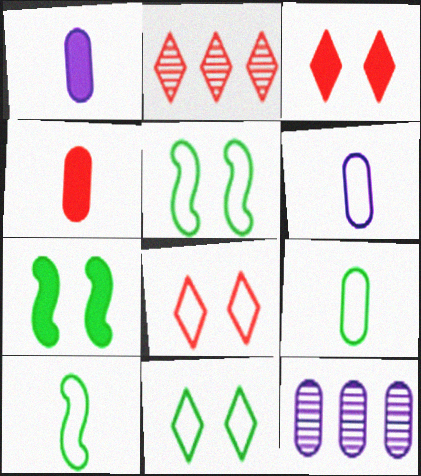[[1, 2, 5], 
[2, 6, 7], 
[3, 10, 12]]